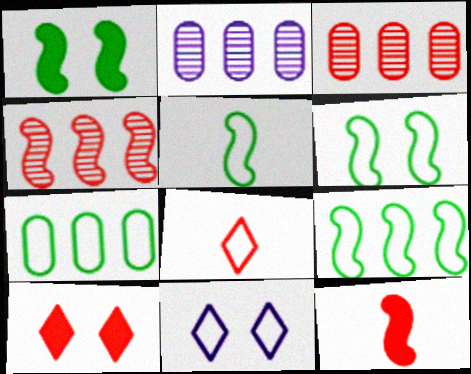[[1, 2, 8], 
[2, 5, 10], 
[5, 6, 9]]